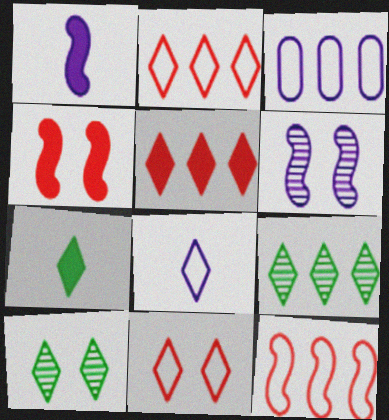[[5, 8, 10]]